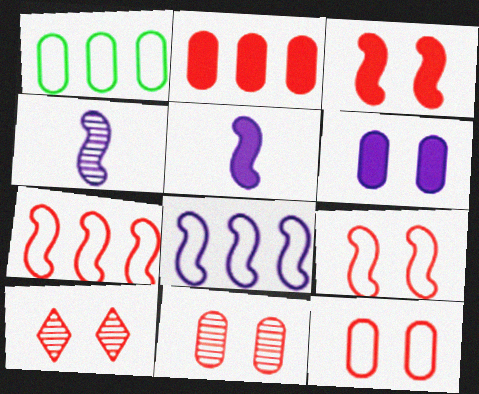[[1, 5, 10], 
[3, 10, 12]]